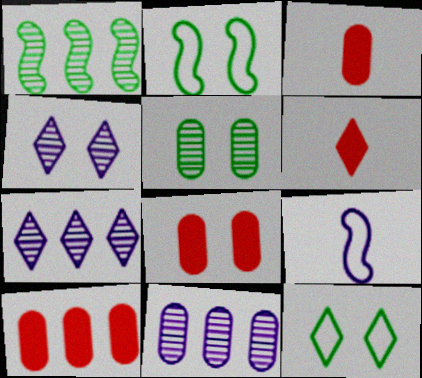[[2, 3, 7], 
[2, 4, 8], 
[2, 6, 11], 
[3, 8, 10], 
[6, 7, 12]]